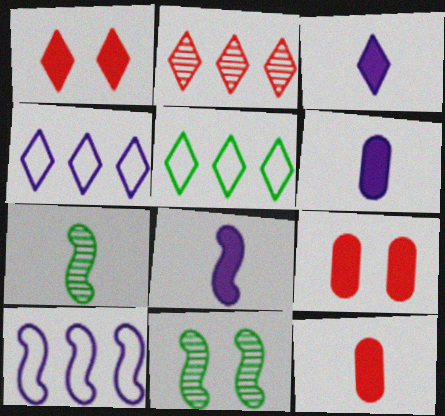[[3, 6, 8], 
[4, 7, 9], 
[4, 11, 12]]